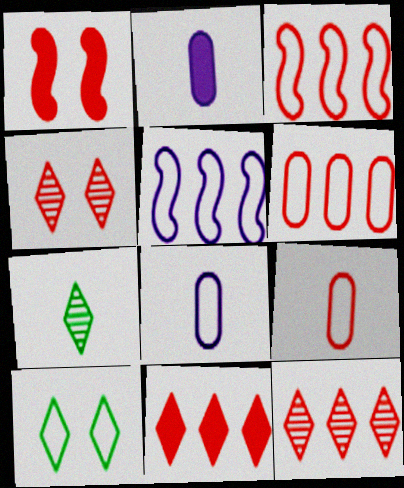[[1, 9, 12], 
[3, 8, 10], 
[5, 9, 10]]